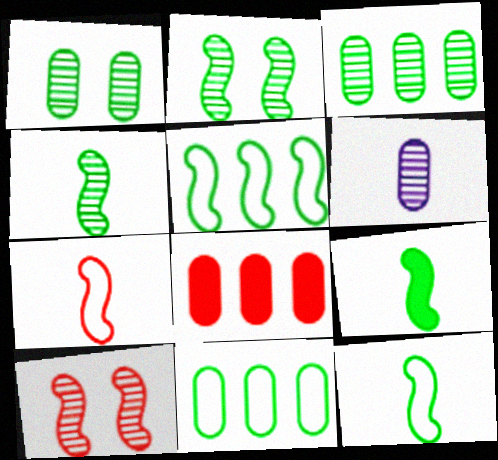[[2, 5, 9], 
[4, 9, 12]]